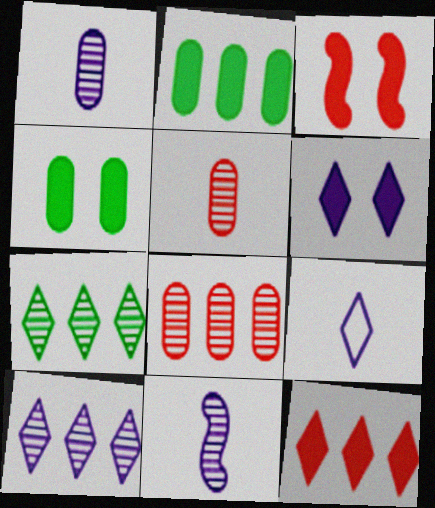[[3, 4, 6], 
[6, 9, 10]]